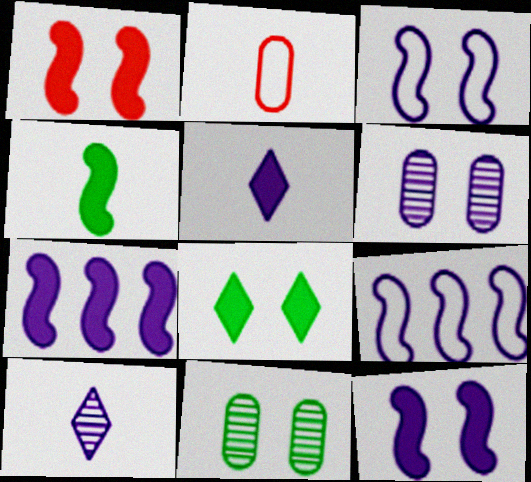[[1, 4, 7], 
[2, 4, 10], 
[5, 6, 9]]